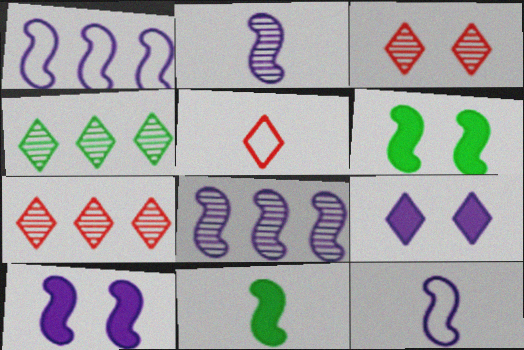[[1, 2, 10], 
[4, 5, 9], 
[8, 10, 12]]